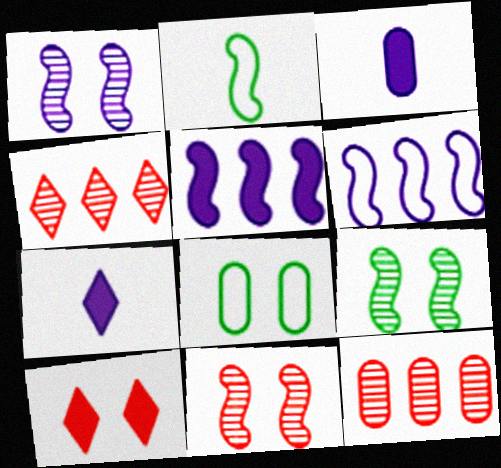[[1, 8, 10], 
[1, 9, 11], 
[2, 5, 11], 
[3, 8, 12]]